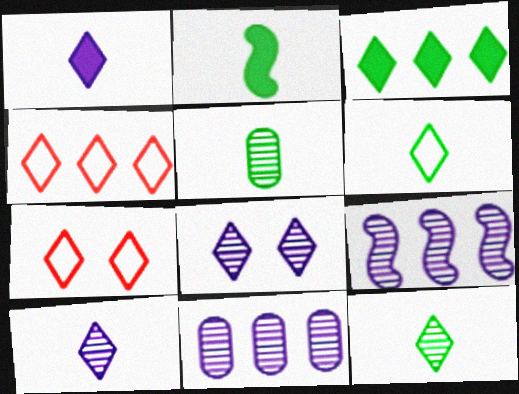[[2, 5, 6], 
[2, 7, 11], 
[3, 7, 10]]